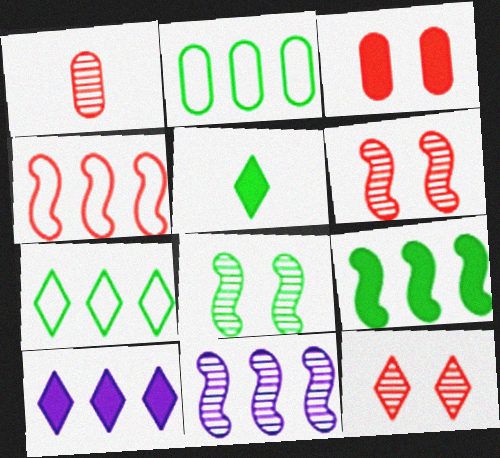[[2, 5, 8], 
[4, 9, 11]]